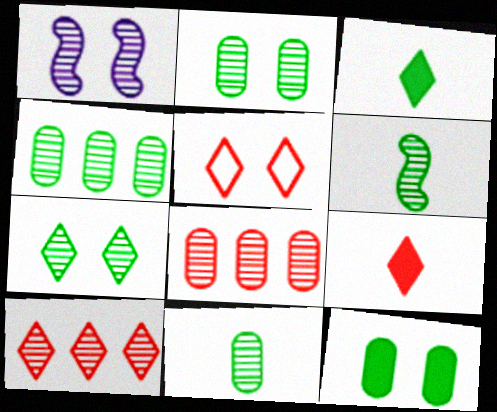[[1, 5, 12], 
[1, 10, 11], 
[2, 4, 11], 
[4, 6, 7], 
[5, 9, 10]]